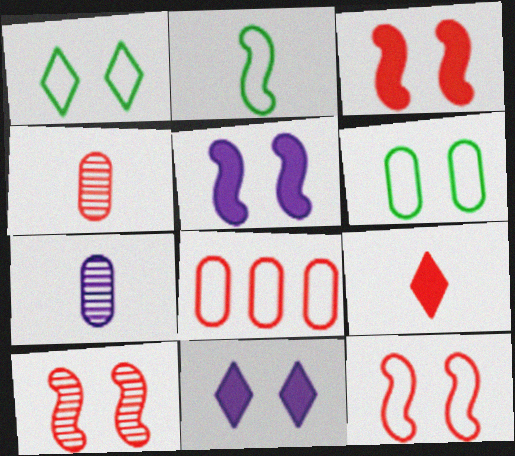[[2, 7, 9], 
[3, 10, 12], 
[6, 10, 11], 
[8, 9, 10]]